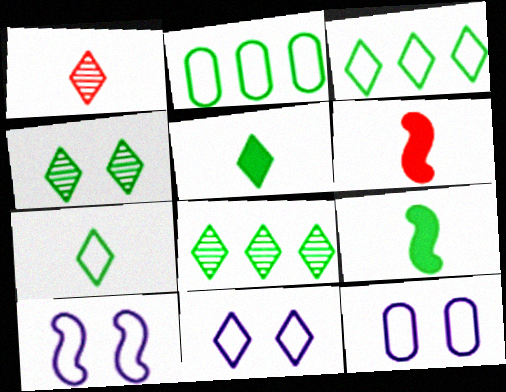[[2, 4, 9], 
[3, 4, 5], 
[6, 8, 12], 
[10, 11, 12]]